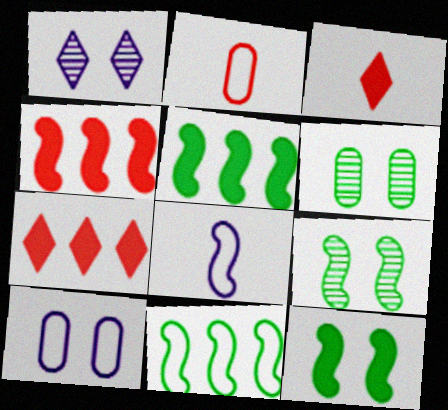[[1, 2, 5], 
[4, 8, 9], 
[6, 7, 8]]